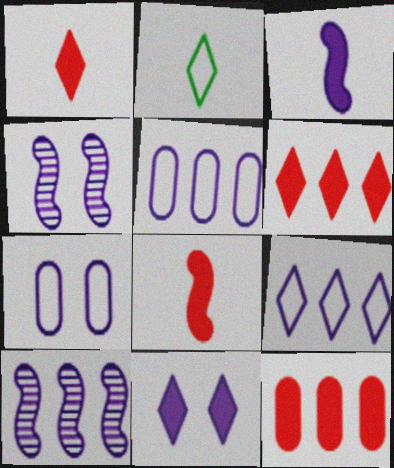[[2, 4, 12], 
[4, 7, 11]]